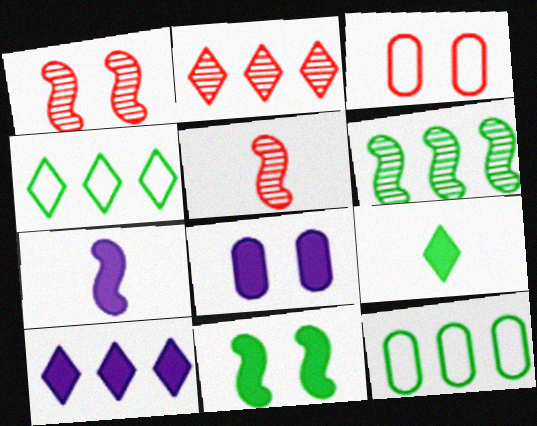[[2, 4, 10], 
[4, 5, 8], 
[7, 8, 10]]